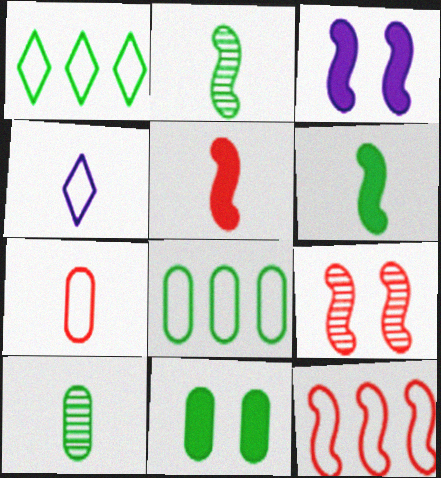[[1, 2, 11], 
[2, 3, 12], 
[4, 5, 10], 
[5, 9, 12], 
[8, 10, 11]]